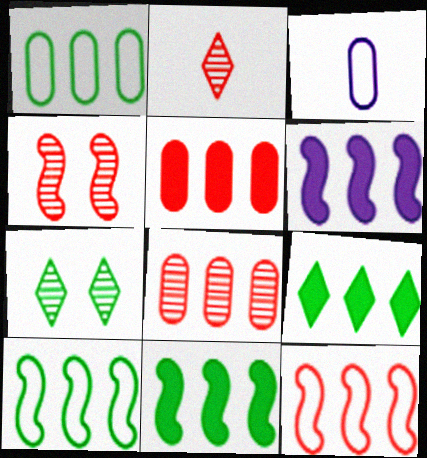[[2, 4, 8], 
[3, 4, 9], 
[5, 6, 9]]